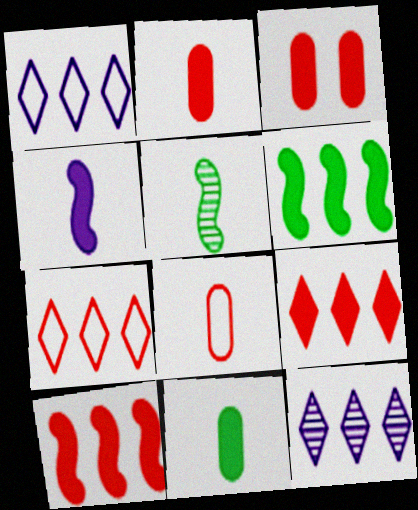[[1, 3, 5]]